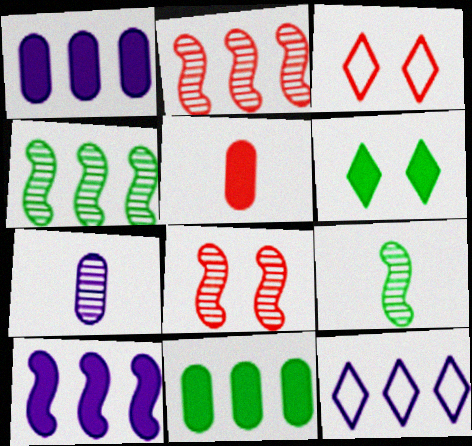[[1, 3, 9], 
[2, 3, 5], 
[2, 11, 12], 
[5, 6, 10]]